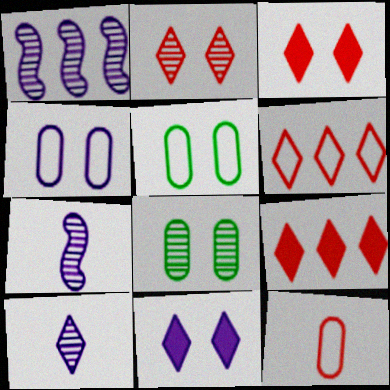[[5, 7, 9]]